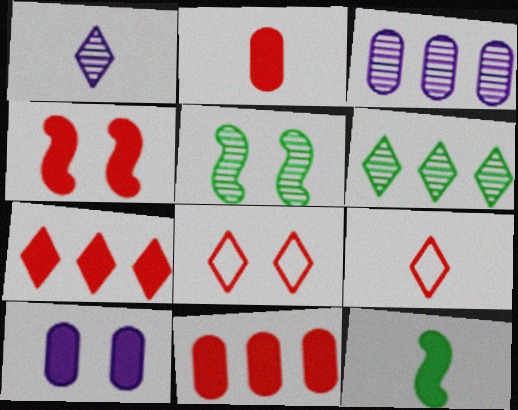[[2, 4, 7], 
[3, 8, 12], 
[5, 8, 10], 
[7, 10, 12]]